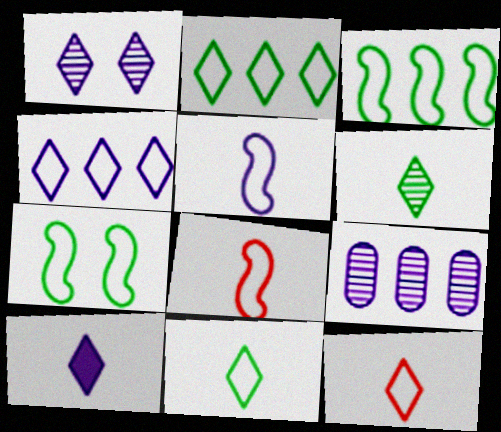[[1, 4, 10], 
[6, 10, 12]]